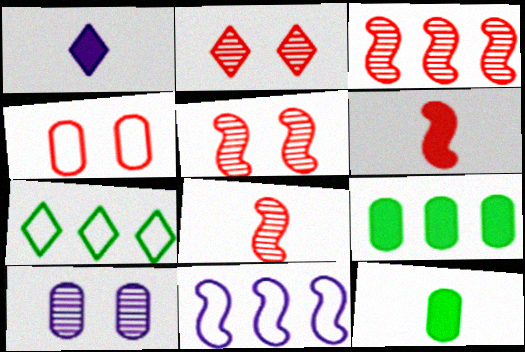[[1, 2, 7], 
[1, 6, 12], 
[1, 10, 11], 
[2, 11, 12], 
[3, 5, 8], 
[6, 7, 10]]